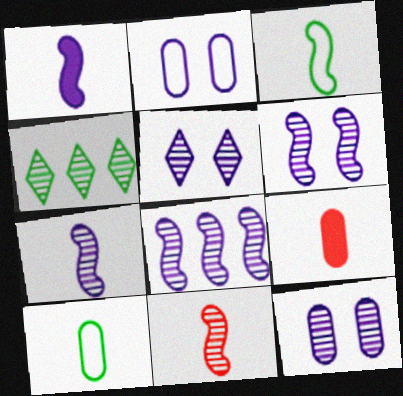[[1, 3, 11], 
[4, 11, 12], 
[5, 6, 12], 
[6, 7, 8]]